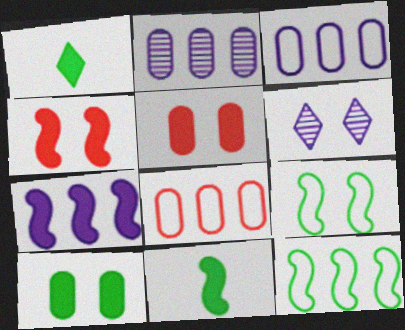[[1, 5, 7], 
[4, 7, 11], 
[5, 6, 9], 
[6, 8, 11]]